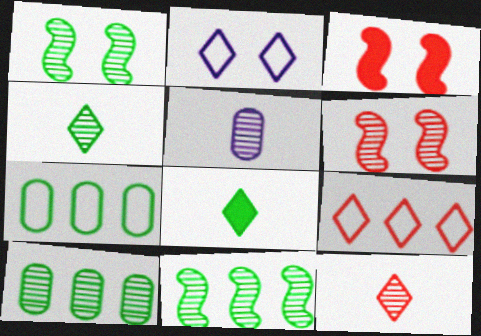[[1, 4, 10], 
[1, 7, 8]]